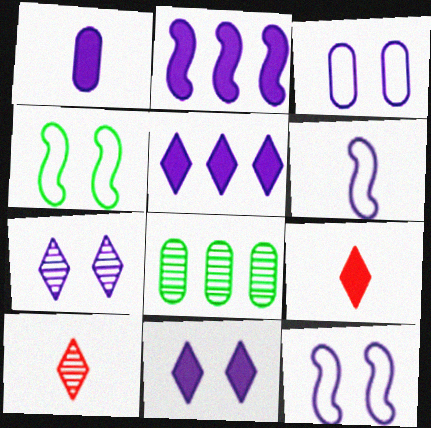[[1, 2, 11], 
[8, 9, 12]]